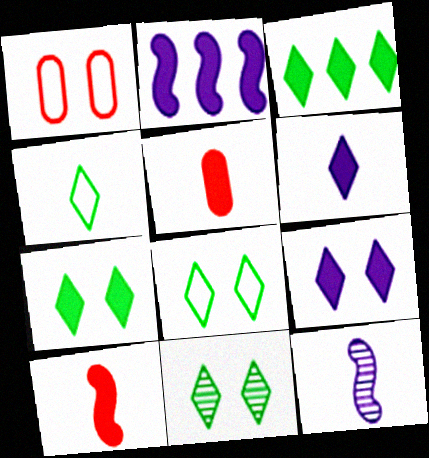[[1, 3, 12], 
[2, 5, 7], 
[3, 4, 11], 
[4, 5, 12], 
[7, 8, 11]]